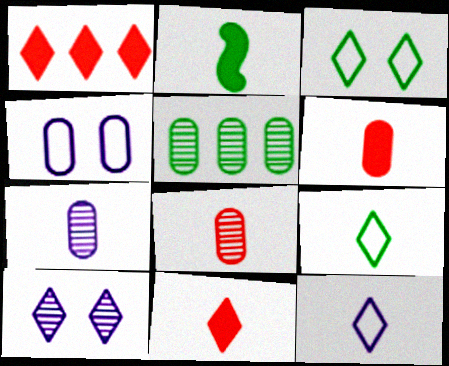[[1, 9, 10], 
[2, 3, 5], 
[2, 8, 12], 
[4, 5, 6]]